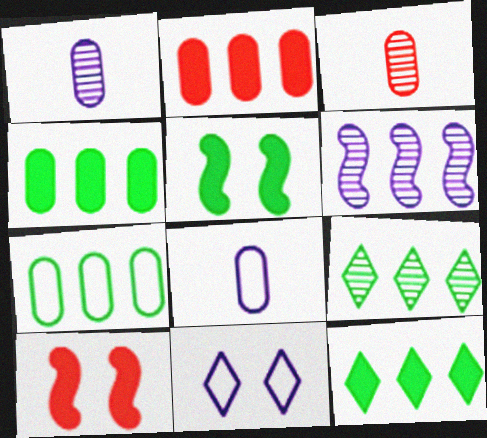[[8, 9, 10]]